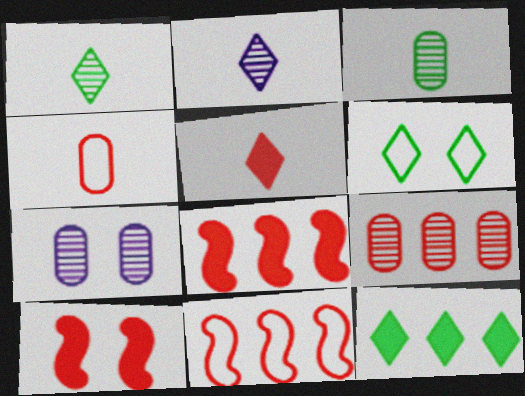[[1, 6, 12], 
[3, 7, 9], 
[6, 7, 10]]